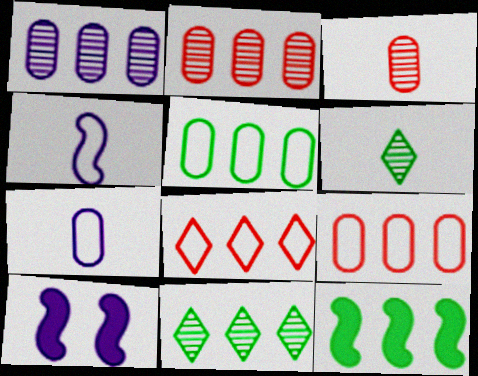[[1, 8, 12], 
[5, 11, 12], 
[6, 9, 10]]